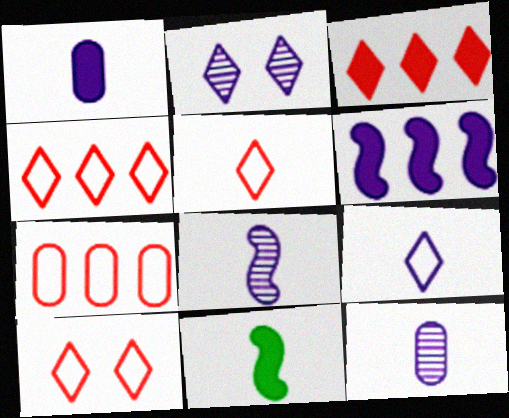[[1, 8, 9], 
[2, 7, 11], 
[4, 5, 10], 
[5, 11, 12]]